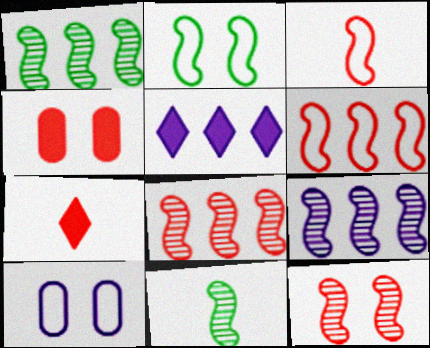[[1, 7, 10], 
[1, 8, 9], 
[9, 11, 12]]